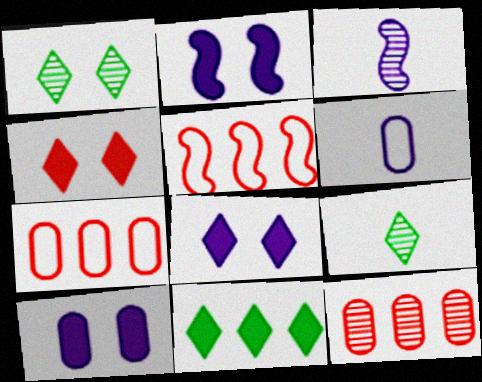[[1, 3, 12], 
[2, 7, 9], 
[2, 8, 10], 
[5, 9, 10]]